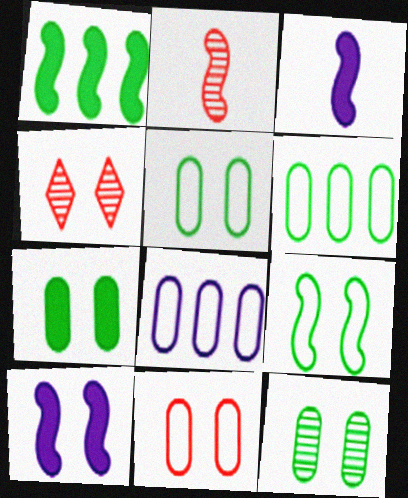[[3, 4, 6], 
[4, 5, 10], 
[5, 7, 12]]